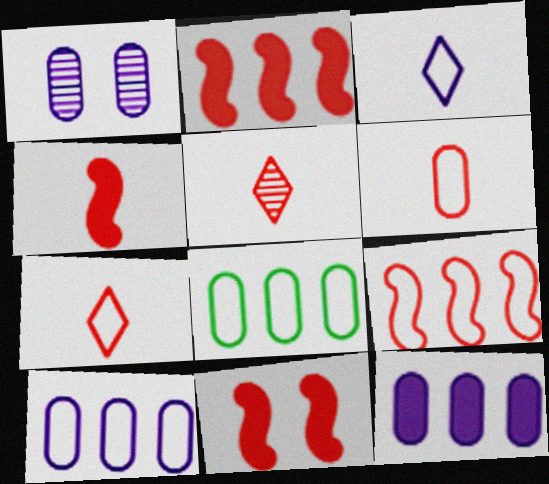[[2, 4, 11], 
[4, 5, 6]]